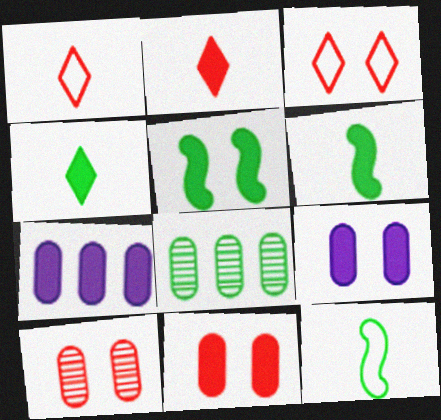[[2, 5, 7]]